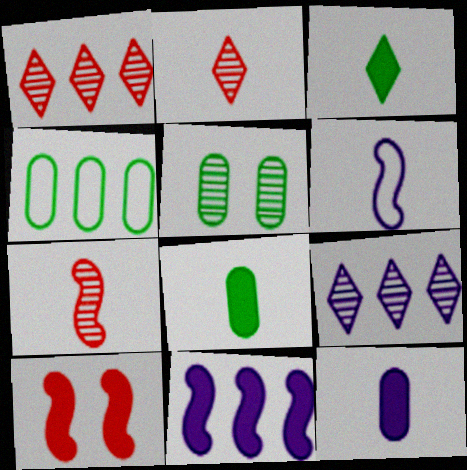[[1, 4, 11], 
[2, 6, 8], 
[4, 5, 8], 
[5, 7, 9]]